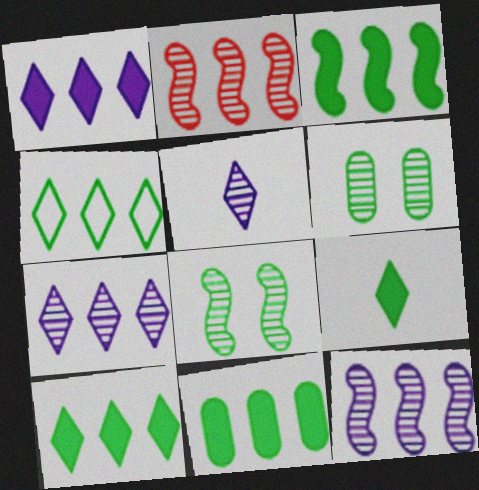[[2, 5, 6], 
[3, 10, 11]]